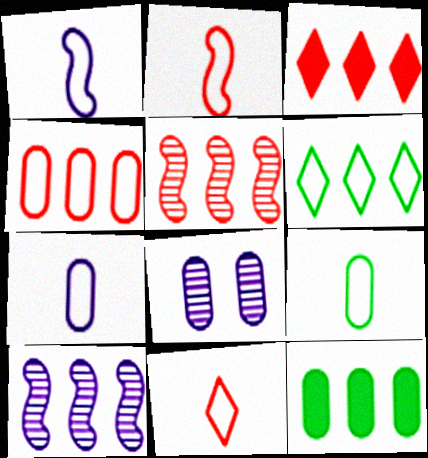[[1, 9, 11], 
[3, 4, 5]]